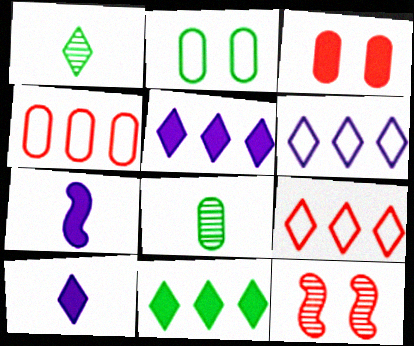[[3, 7, 11]]